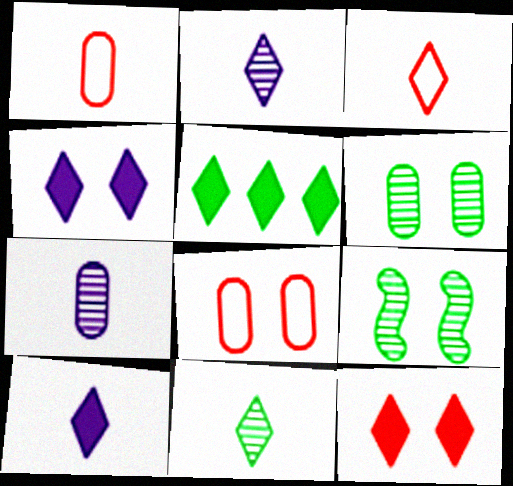[[3, 10, 11], 
[4, 8, 9], 
[5, 10, 12]]